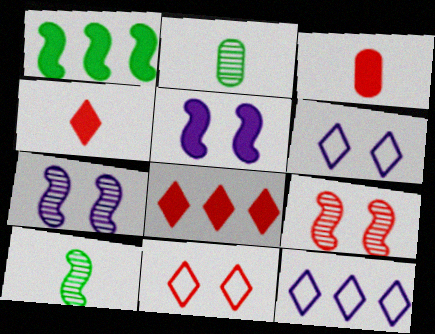[]